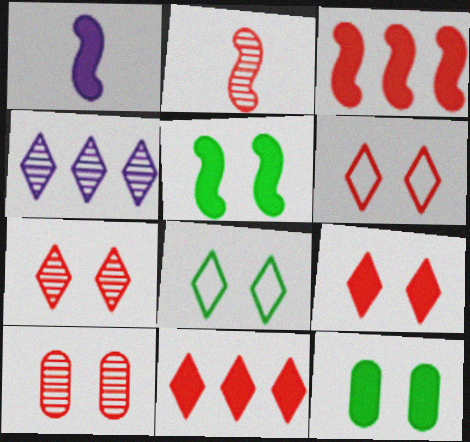[[1, 3, 5], 
[1, 11, 12], 
[6, 7, 9]]